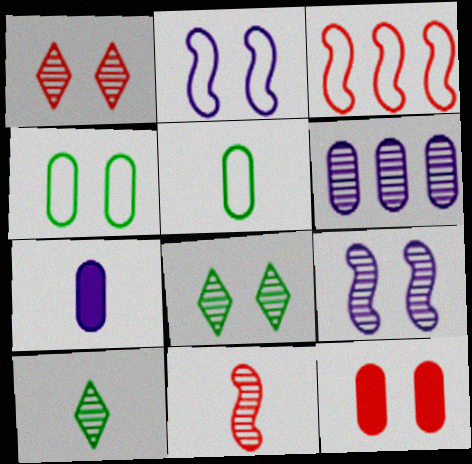[[2, 8, 12], 
[3, 7, 8], 
[5, 6, 12], 
[6, 8, 11]]